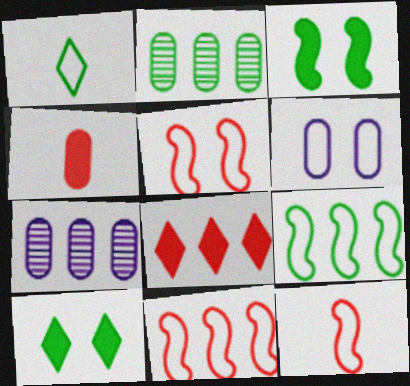[[1, 2, 3], 
[1, 6, 11], 
[2, 4, 6], 
[5, 11, 12], 
[7, 8, 9], 
[7, 10, 12]]